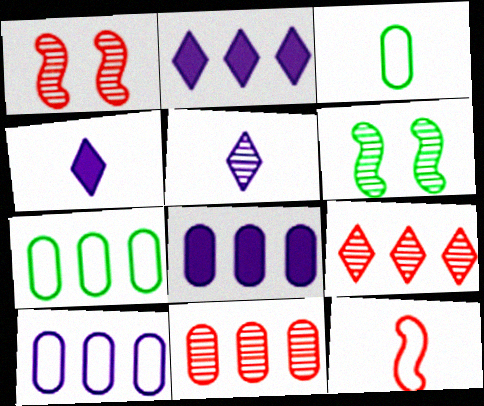[[1, 2, 3], 
[1, 4, 7], 
[5, 6, 11], 
[7, 8, 11]]